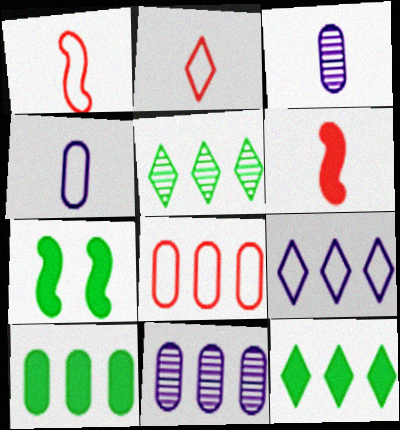[[2, 7, 11], 
[8, 10, 11]]